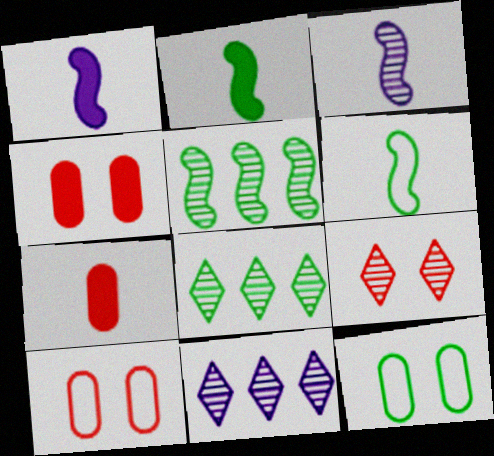[[1, 8, 10], 
[2, 8, 12], 
[2, 10, 11], 
[4, 6, 11]]